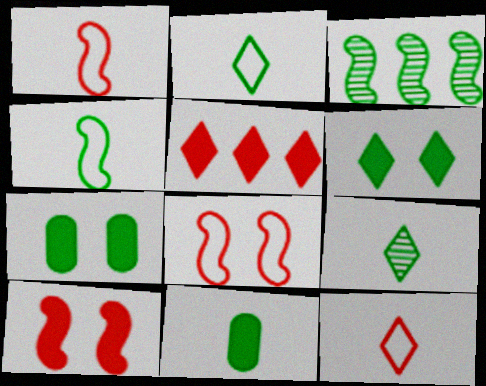[[2, 3, 7], 
[4, 9, 11]]